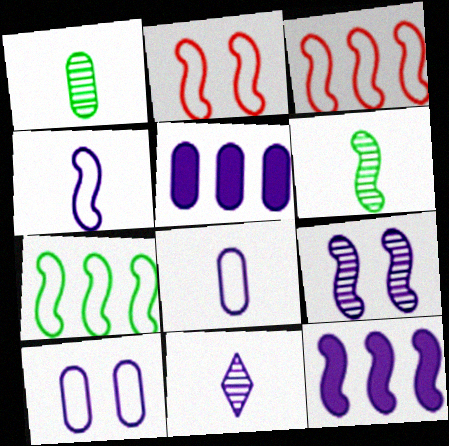[[2, 4, 7], 
[2, 6, 12], 
[4, 9, 12], 
[10, 11, 12]]